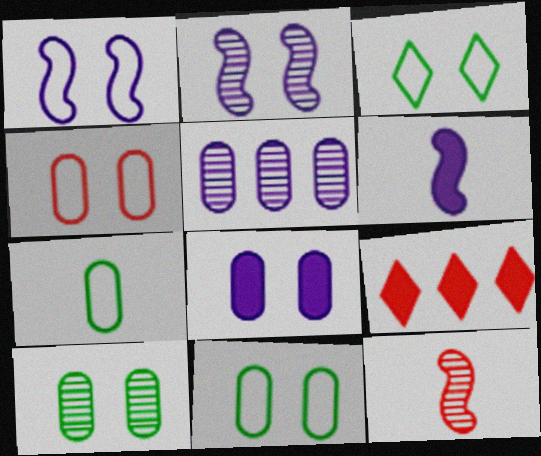[[1, 3, 4], 
[2, 7, 9], 
[4, 8, 10], 
[4, 9, 12]]